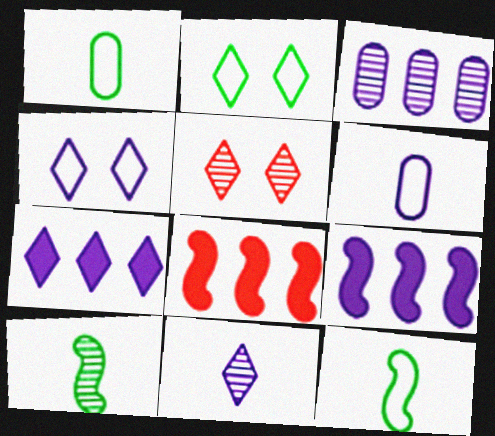[[1, 5, 9], 
[3, 5, 10], 
[4, 7, 11]]